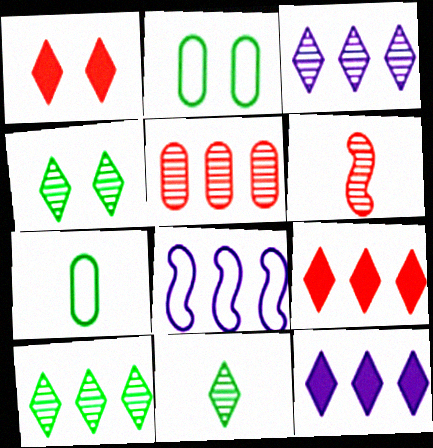[[2, 6, 12], 
[4, 10, 11]]